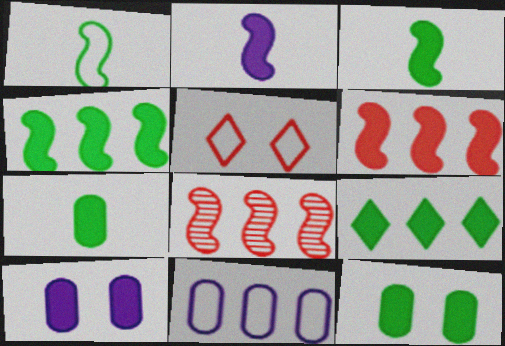[[1, 5, 11], 
[3, 9, 12], 
[8, 9, 11]]